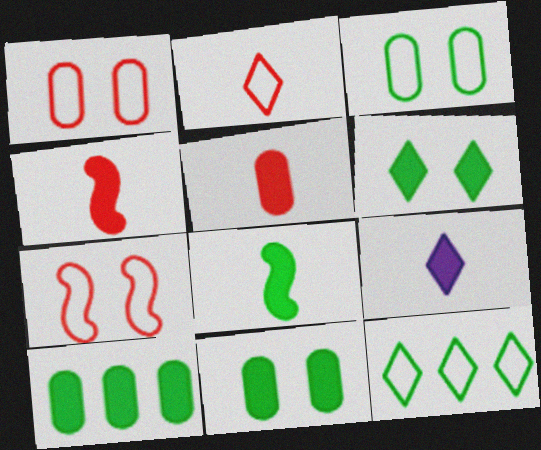[[5, 8, 9], 
[6, 8, 10]]